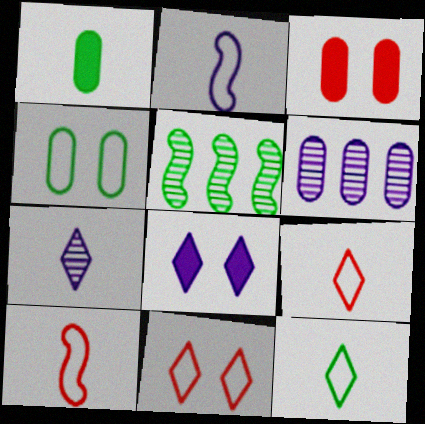[[1, 7, 10], 
[2, 6, 8]]